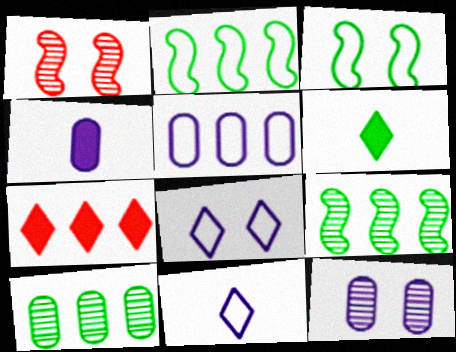[[1, 5, 6], 
[3, 6, 10], 
[4, 5, 12], 
[5, 7, 9]]